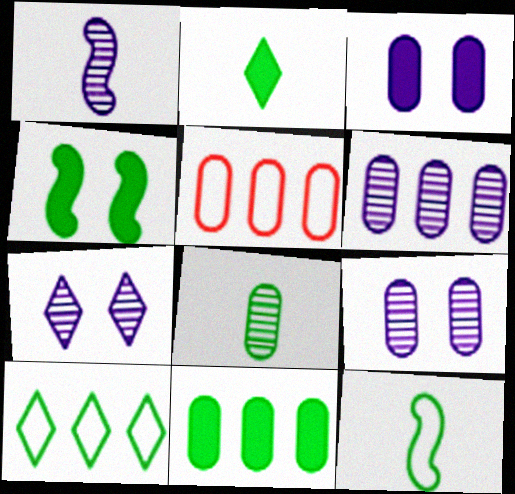[[1, 6, 7], 
[2, 4, 11], 
[2, 8, 12], 
[3, 5, 8], 
[4, 8, 10], 
[5, 6, 11]]